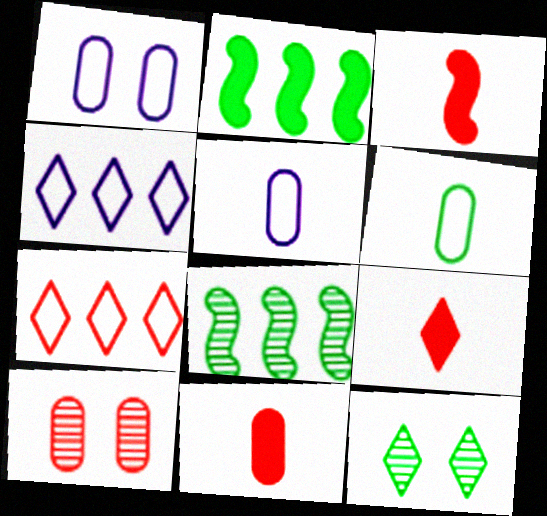[[1, 8, 9], 
[2, 6, 12], 
[3, 7, 10], 
[3, 9, 11], 
[4, 9, 12]]